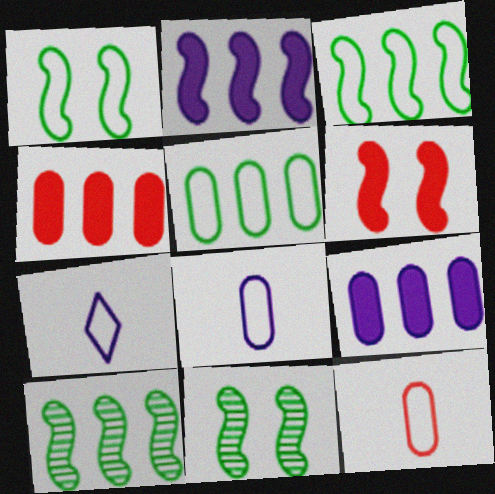[[4, 7, 11]]